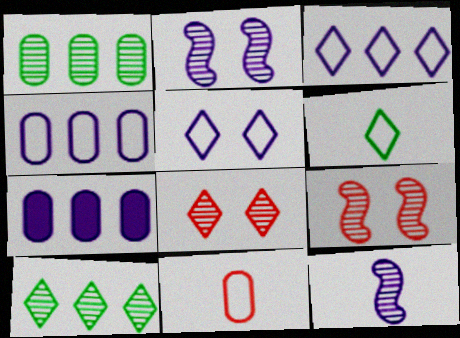[[1, 8, 12], 
[5, 7, 12], 
[6, 7, 9]]